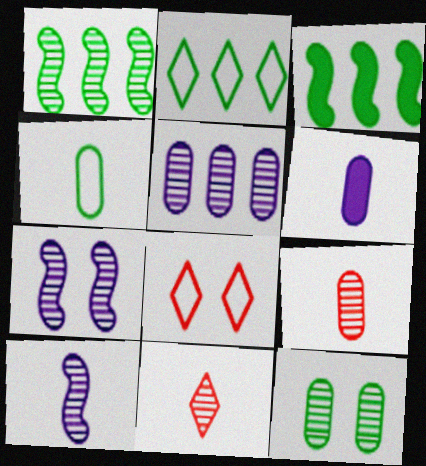[[1, 6, 8], 
[4, 6, 9], 
[5, 9, 12]]